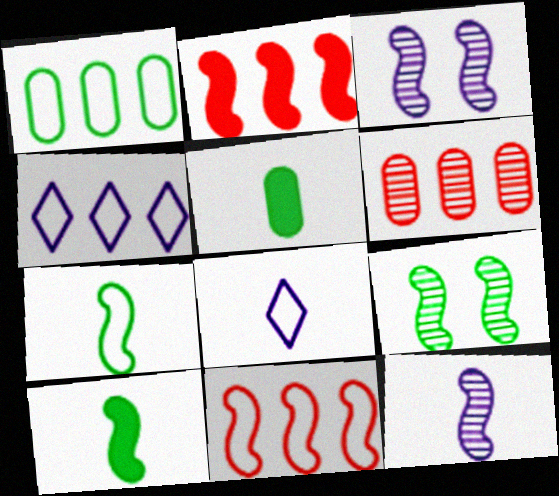[[1, 4, 11], 
[2, 3, 7], 
[3, 10, 11]]